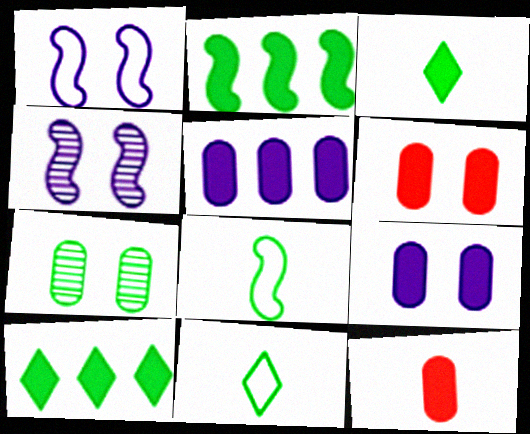[[2, 7, 11], 
[7, 8, 10]]